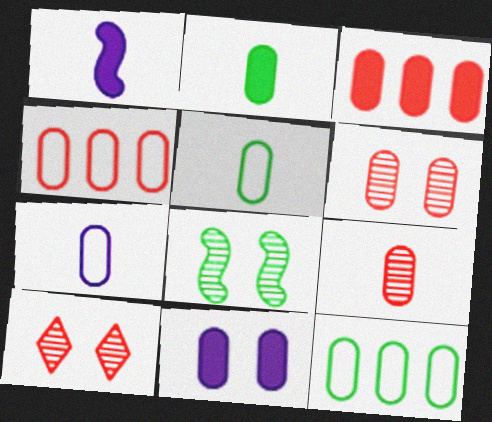[[1, 10, 12], 
[2, 3, 11], 
[2, 7, 9], 
[9, 11, 12]]